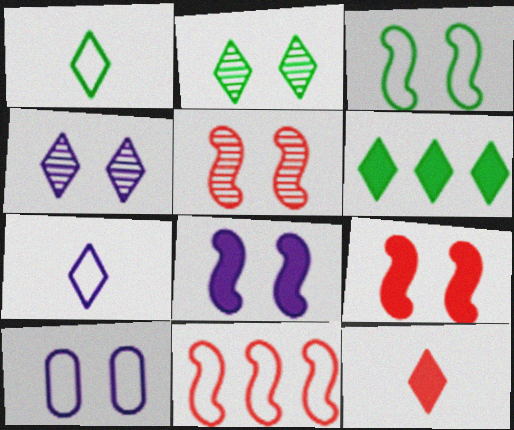[[1, 2, 6], 
[1, 10, 11], 
[2, 9, 10], 
[3, 5, 8], 
[4, 8, 10]]